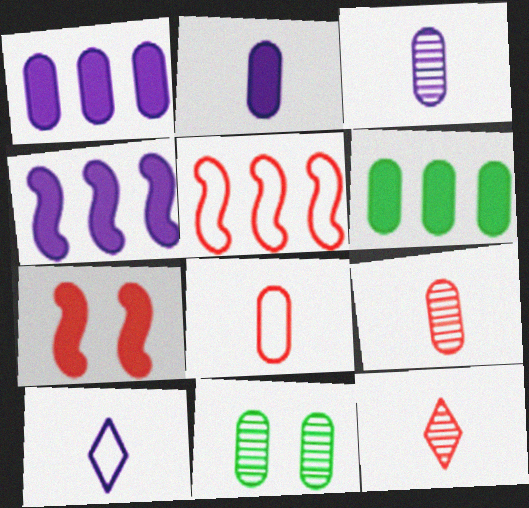[[1, 8, 11]]